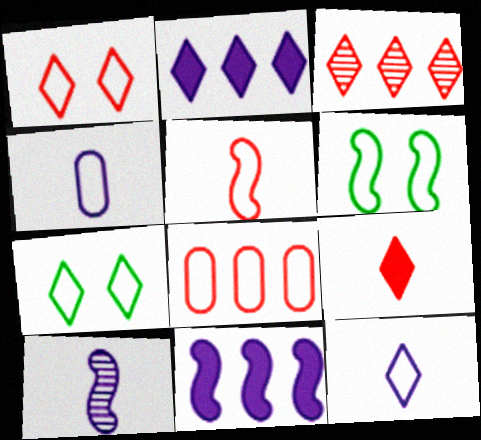[[1, 3, 9], 
[1, 5, 8], 
[6, 8, 12]]